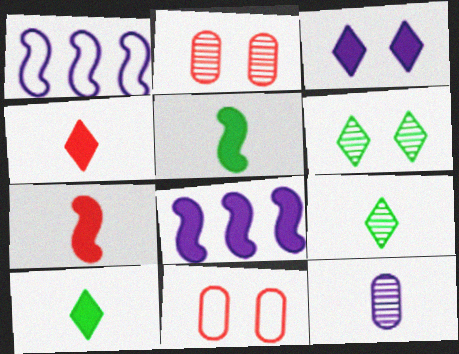[[1, 2, 10], 
[1, 3, 12], 
[8, 9, 11]]